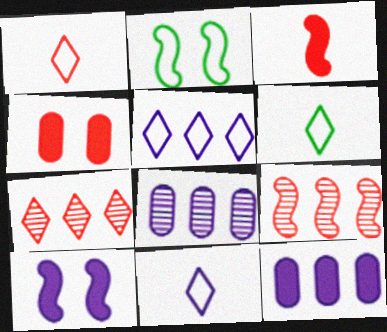[[1, 4, 9], 
[1, 6, 11], 
[8, 10, 11]]